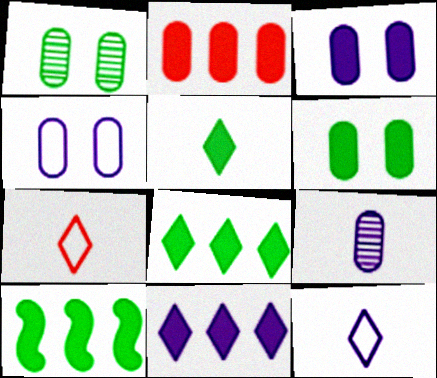[[2, 10, 11], 
[5, 6, 10]]